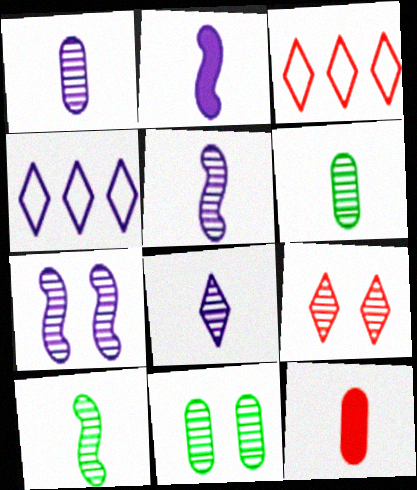[[1, 5, 8], 
[2, 3, 11], 
[7, 9, 11]]